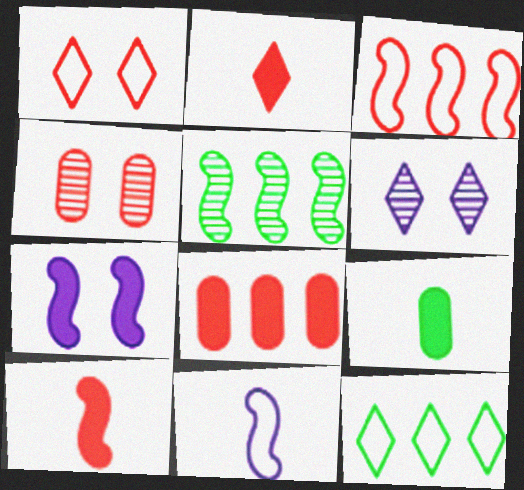[[2, 3, 4], 
[2, 6, 12], 
[3, 6, 9]]